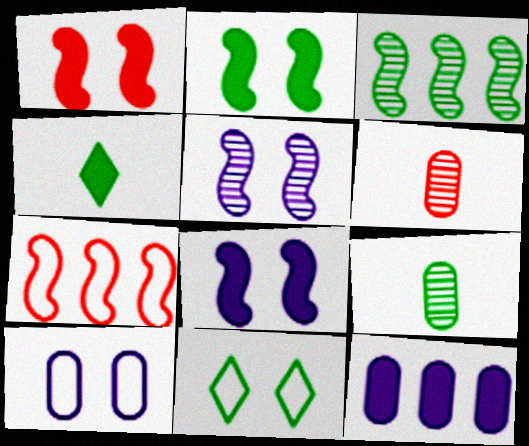[[1, 2, 8], 
[1, 4, 12]]